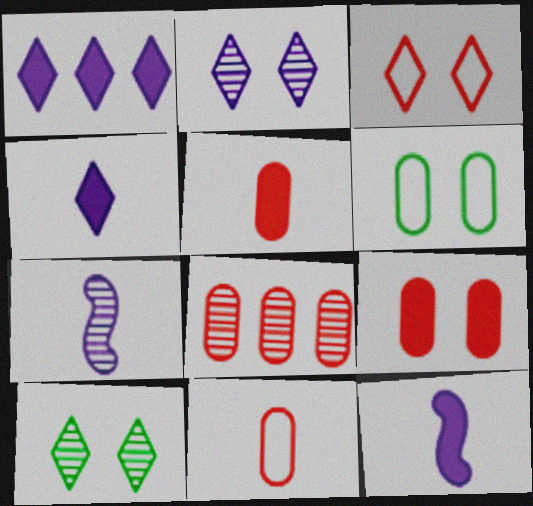[[7, 8, 10], 
[8, 9, 11]]